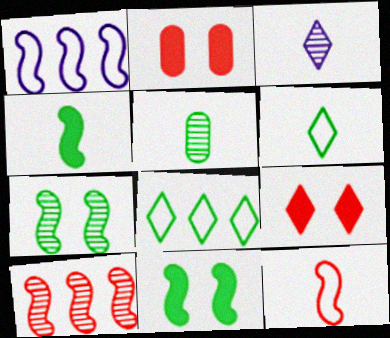[[1, 5, 9], 
[3, 8, 9], 
[4, 5, 6], 
[5, 8, 11]]